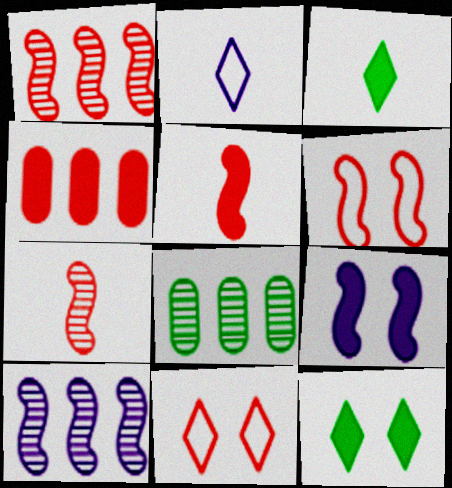[[1, 5, 6], 
[3, 4, 9], 
[4, 7, 11]]